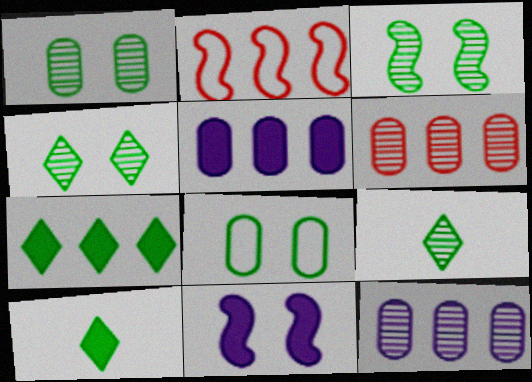[[1, 3, 4], 
[2, 7, 12]]